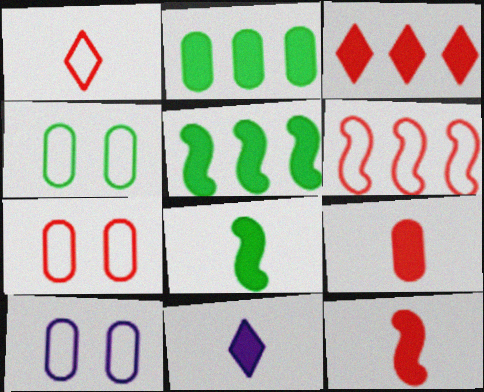[[1, 6, 7], 
[4, 7, 10], 
[8, 9, 11]]